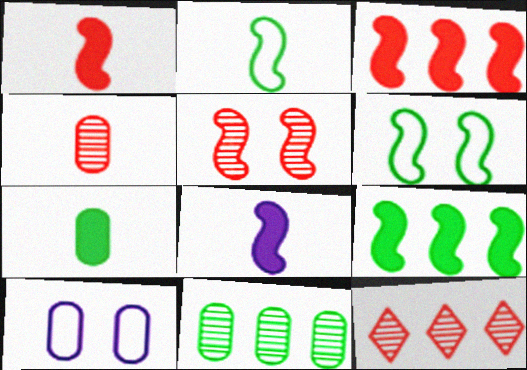[[4, 5, 12]]